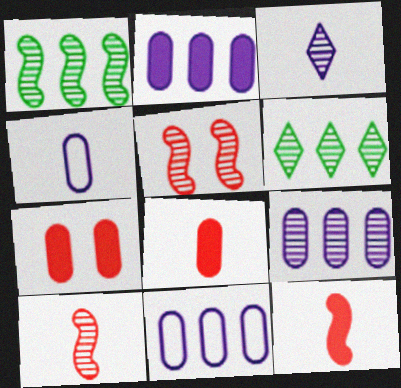[[2, 9, 11]]